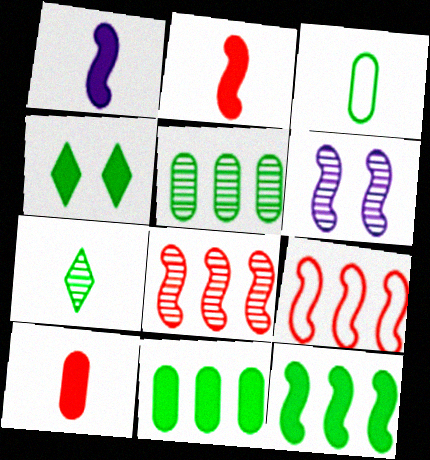[]